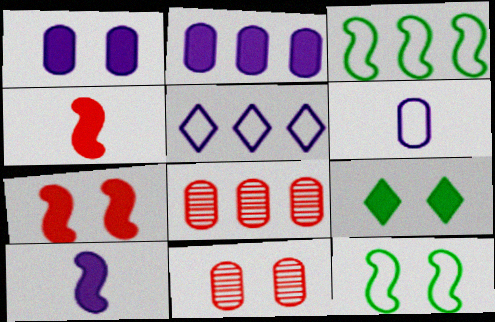[[1, 7, 9], 
[2, 4, 9]]